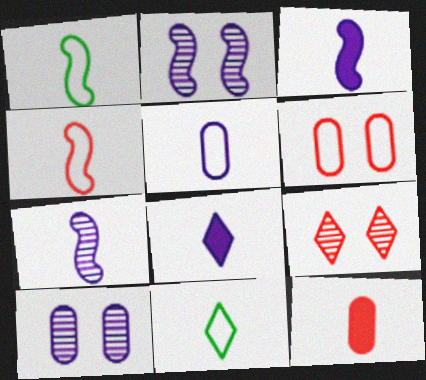[[4, 5, 11], 
[5, 7, 8], 
[7, 11, 12]]